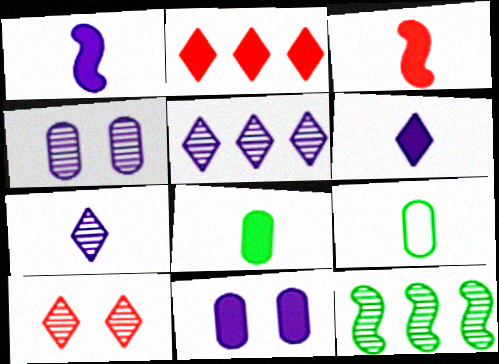[[3, 6, 8], 
[3, 7, 9]]